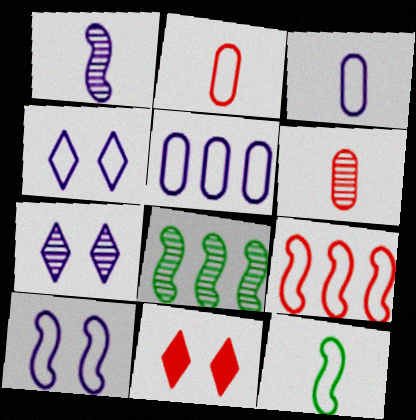[[3, 8, 11], 
[6, 7, 8], 
[6, 9, 11], 
[9, 10, 12]]